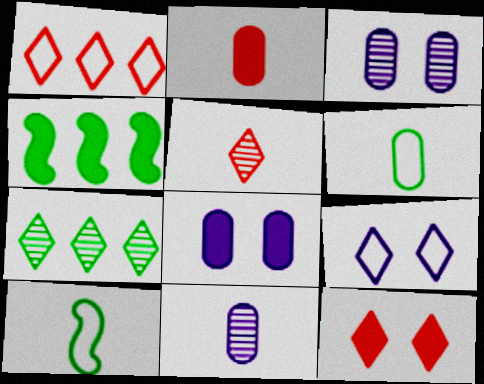[[1, 5, 12], 
[2, 6, 11]]